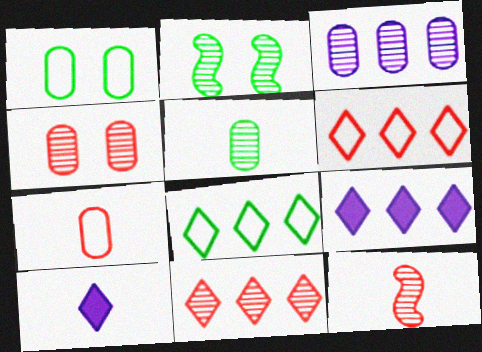[[1, 9, 12], 
[2, 7, 9], 
[3, 4, 5], 
[4, 11, 12], 
[8, 9, 11]]